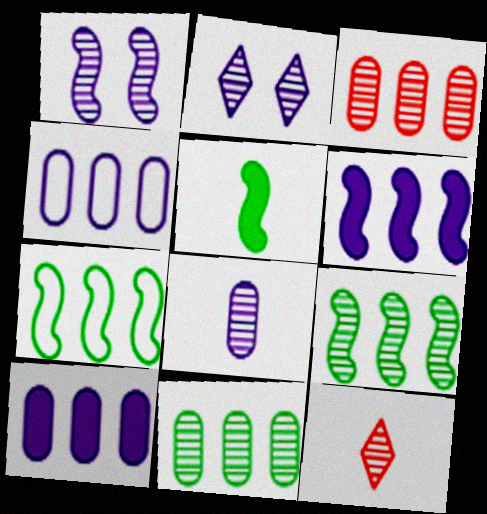[[1, 11, 12]]